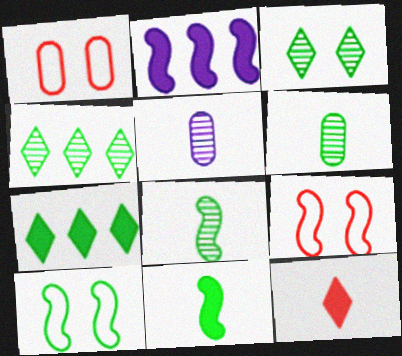[[2, 8, 9], 
[5, 7, 9], 
[6, 7, 10]]